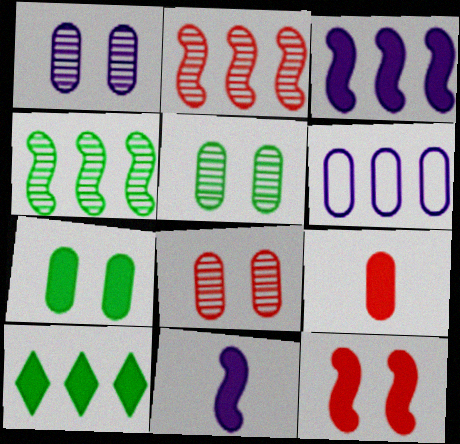[[1, 5, 8], 
[2, 6, 10], 
[5, 6, 9]]